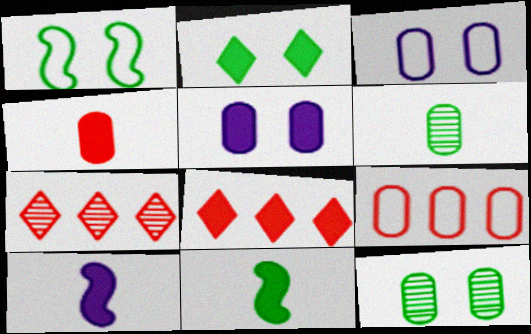[[1, 2, 12], 
[3, 7, 11], 
[5, 6, 9], 
[5, 8, 11]]